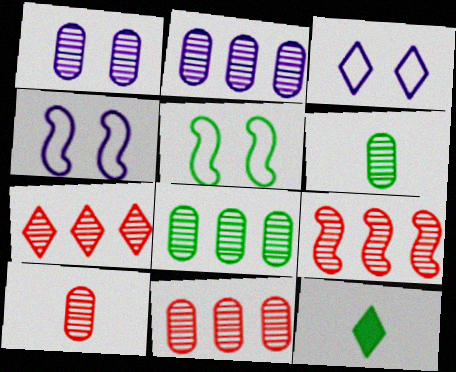[[1, 6, 11], 
[1, 8, 10], 
[2, 8, 11], 
[3, 7, 12], 
[4, 11, 12], 
[5, 8, 12], 
[7, 9, 11]]